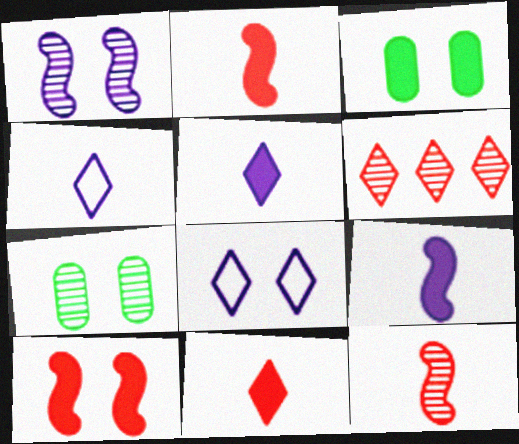[[7, 8, 10]]